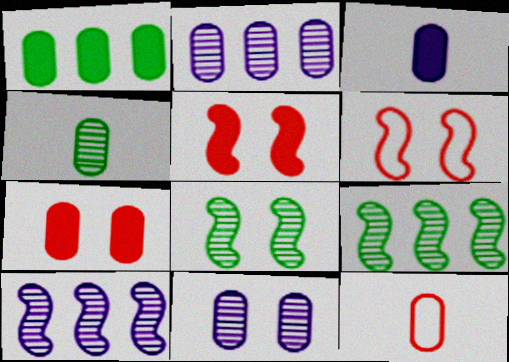[[1, 3, 7], 
[1, 11, 12], 
[3, 4, 12]]